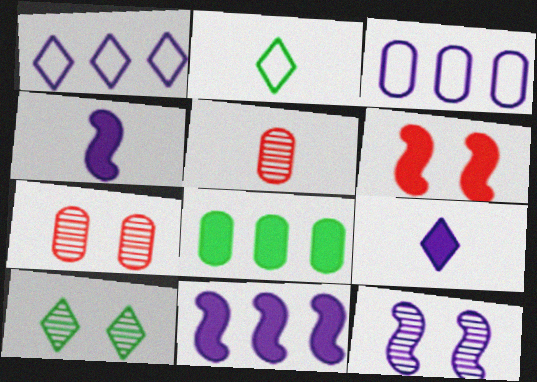[[2, 4, 5], 
[2, 7, 11], 
[3, 9, 12], 
[6, 8, 9], 
[7, 10, 12]]